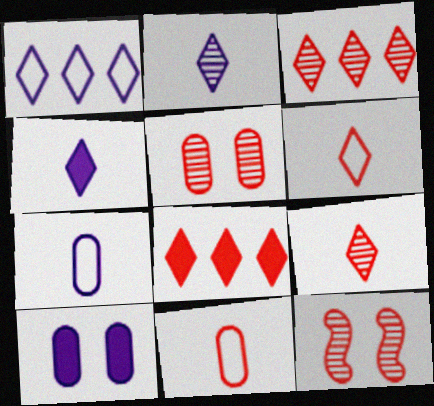[[8, 11, 12]]